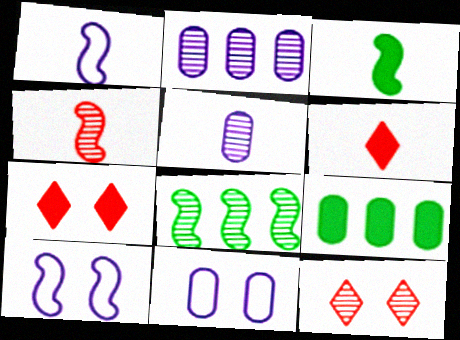[[1, 3, 4], 
[1, 9, 12], 
[5, 8, 12], 
[6, 8, 11]]